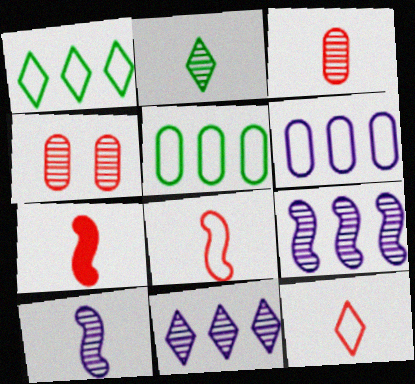[[2, 3, 10], 
[2, 4, 9], 
[3, 7, 12]]